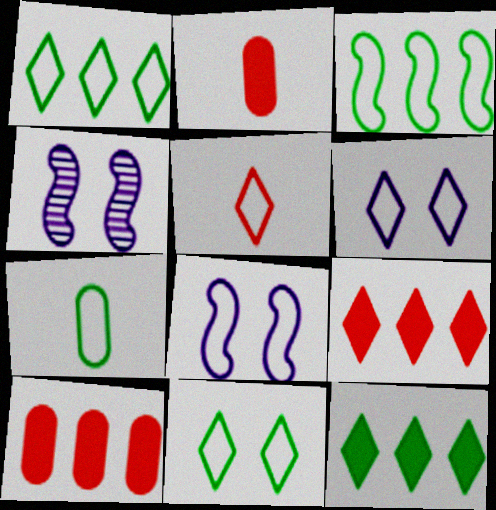[[1, 2, 4], 
[1, 5, 6], 
[3, 7, 11], 
[4, 7, 9]]